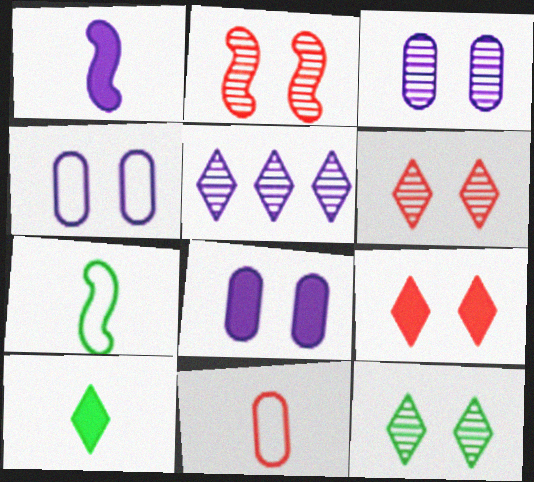[[1, 4, 5], 
[2, 3, 12], 
[3, 4, 8]]